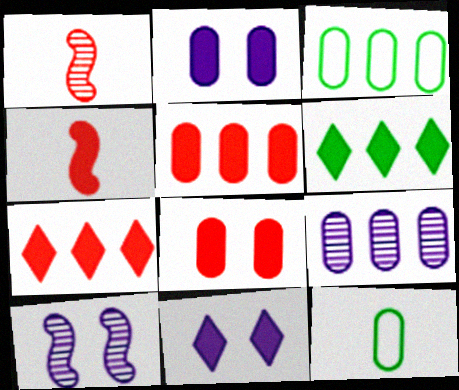[[1, 3, 11], 
[2, 4, 6], 
[3, 5, 9], 
[4, 7, 8], 
[7, 10, 12], 
[8, 9, 12]]